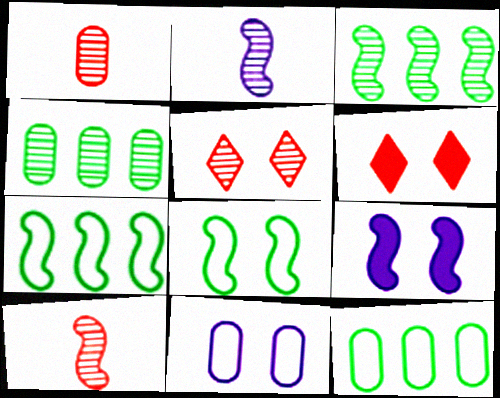[[2, 4, 5], 
[2, 6, 12], 
[7, 9, 10]]